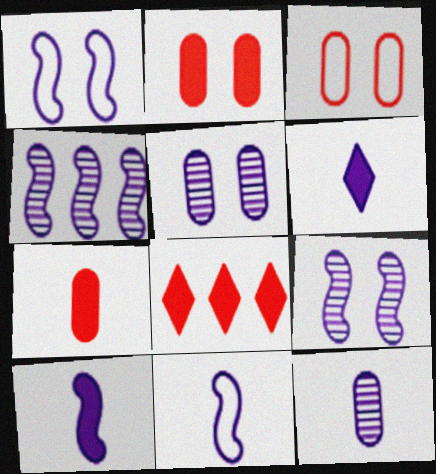[[1, 4, 10], 
[6, 11, 12]]